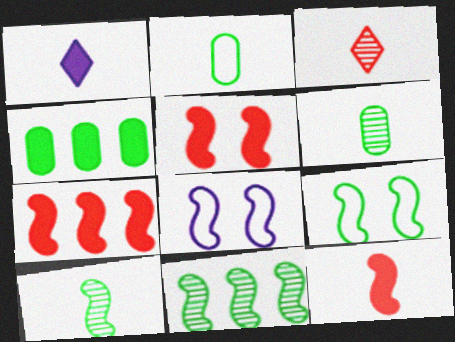[[1, 4, 5], 
[3, 4, 8], 
[5, 7, 12], 
[7, 8, 10], 
[8, 11, 12]]